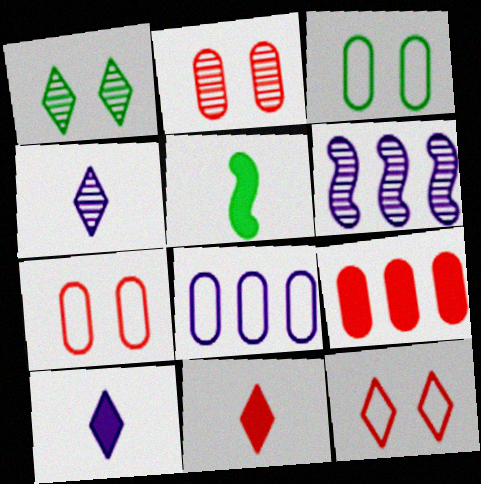[[3, 6, 11]]